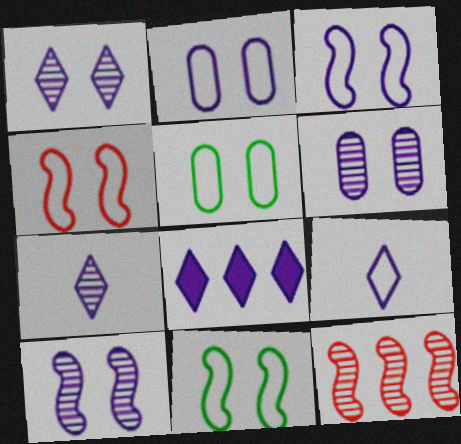[[1, 6, 10], 
[1, 8, 9], 
[3, 4, 11]]